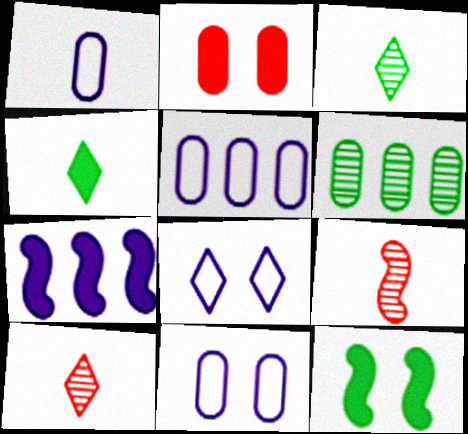[[1, 2, 6], 
[1, 4, 9], 
[1, 5, 11], 
[2, 4, 7], 
[5, 10, 12]]